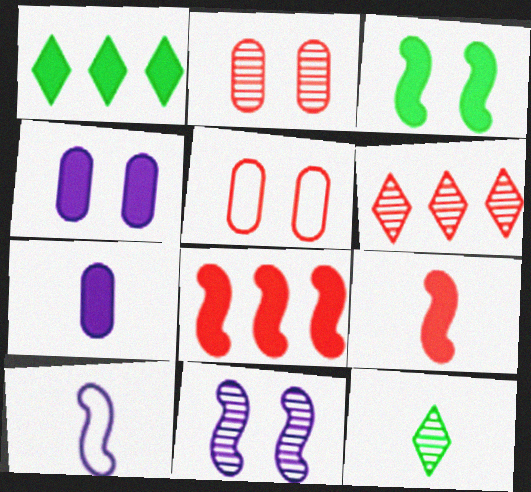[[1, 2, 10], 
[1, 4, 9], 
[5, 6, 9]]